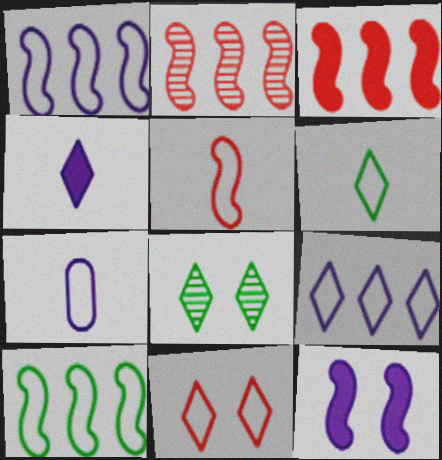[[3, 7, 8], 
[5, 6, 7], 
[6, 9, 11], 
[7, 10, 11]]